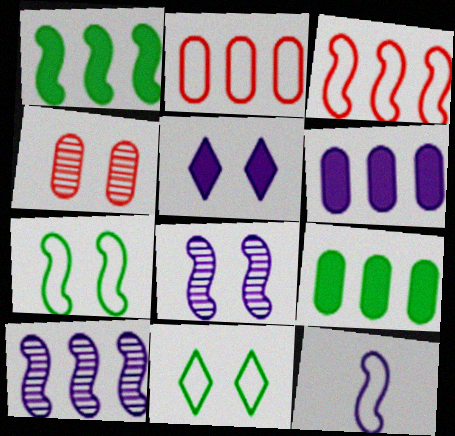[[1, 3, 10], 
[2, 11, 12], 
[3, 7, 12], 
[4, 5, 7]]